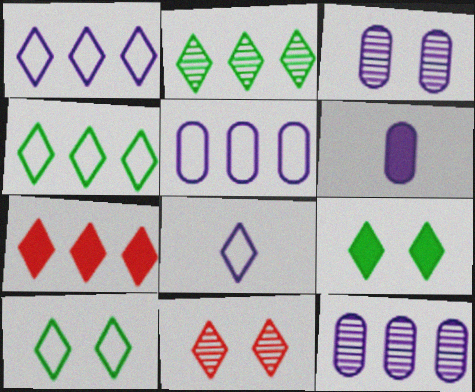[[1, 2, 7], 
[3, 5, 6]]